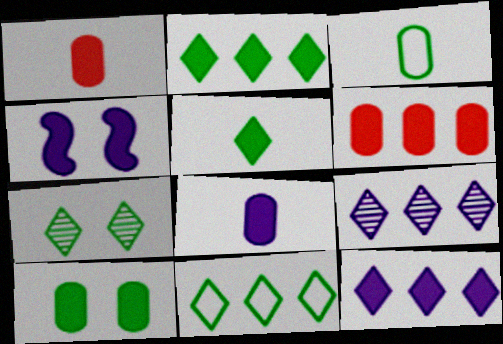[[1, 2, 4], 
[4, 5, 6], 
[4, 8, 12], 
[5, 7, 11], 
[6, 8, 10]]